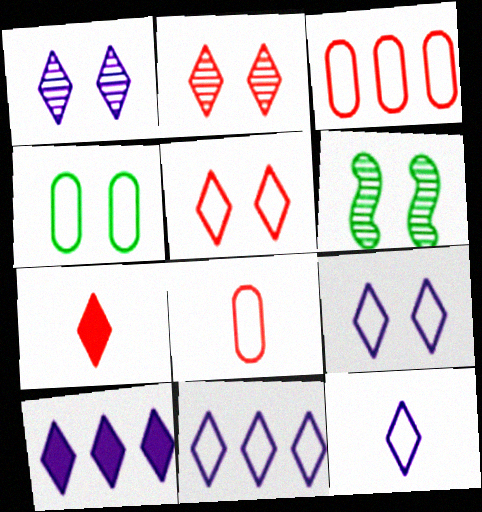[[1, 10, 12], 
[6, 8, 10], 
[9, 11, 12]]